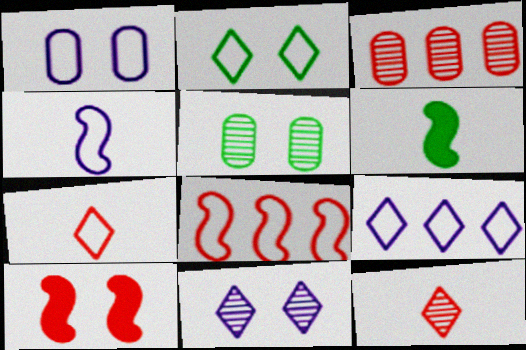[[1, 4, 9], 
[2, 7, 9], 
[3, 7, 10]]